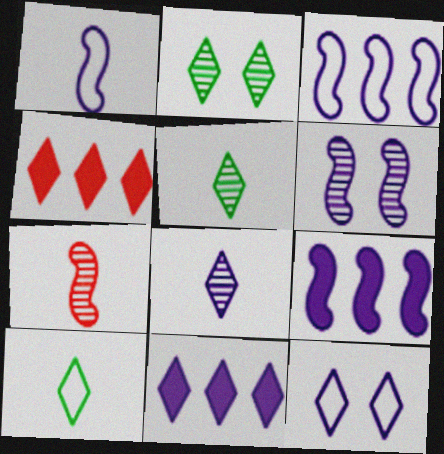[[1, 6, 9], 
[4, 5, 12], 
[8, 11, 12]]